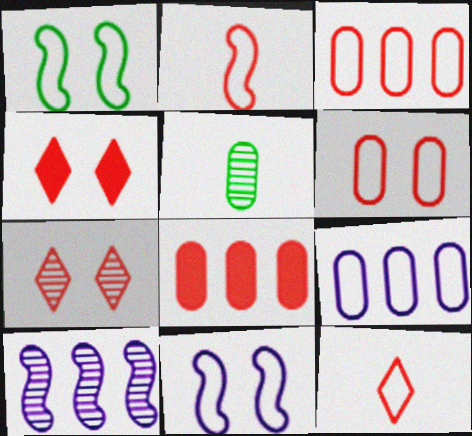[[1, 9, 12], 
[2, 7, 8], 
[5, 7, 10]]